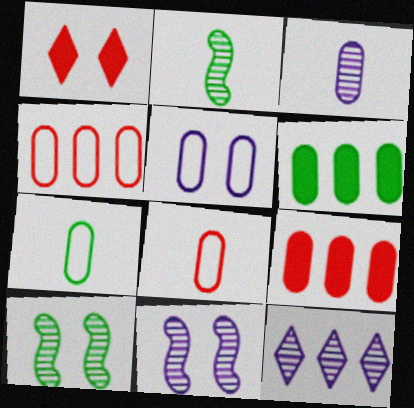[[1, 5, 10], 
[3, 11, 12], 
[4, 5, 7]]